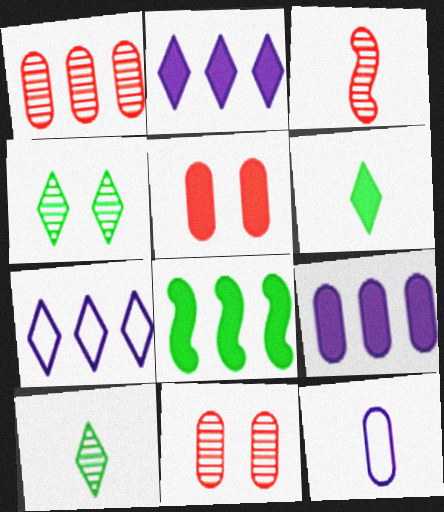[[1, 7, 8], 
[3, 6, 12]]